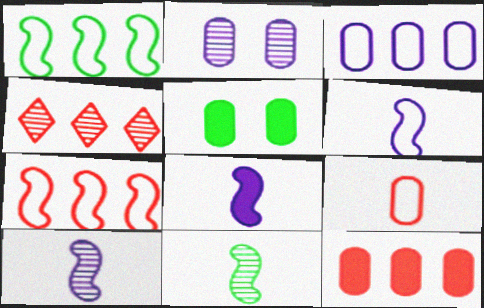[[2, 4, 11], 
[4, 5, 6], 
[4, 7, 12], 
[6, 8, 10]]